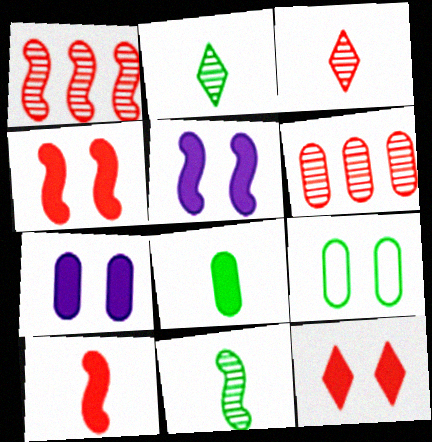[]